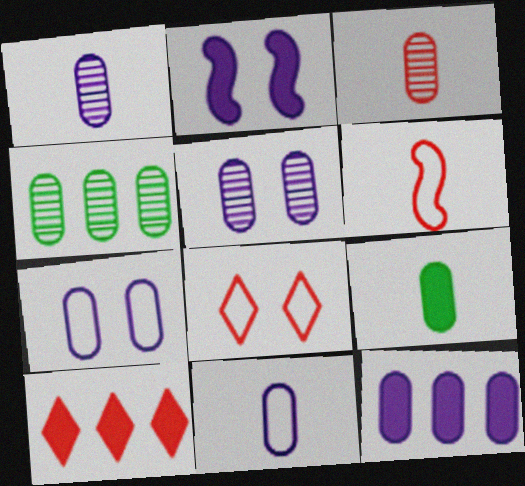[[1, 7, 12], 
[2, 9, 10], 
[3, 4, 5], 
[3, 9, 11], 
[5, 11, 12]]